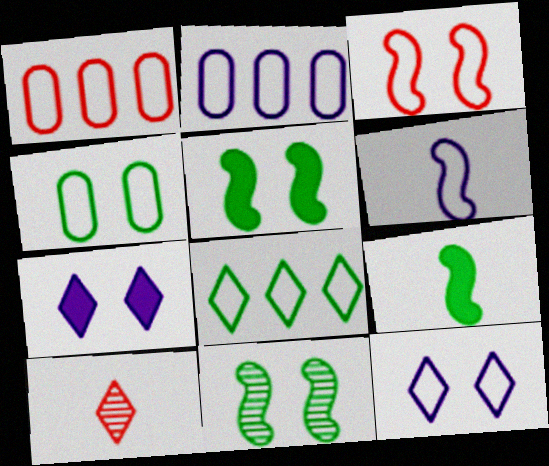[[2, 5, 10], 
[2, 6, 12], 
[3, 4, 12], 
[7, 8, 10]]